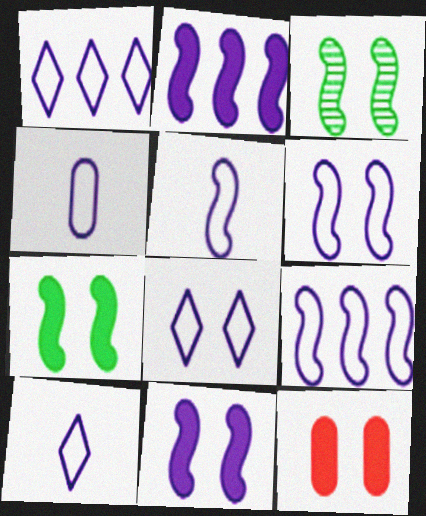[[1, 4, 6], 
[1, 8, 10], 
[3, 8, 12], 
[4, 5, 10], 
[4, 8, 9], 
[5, 6, 9]]